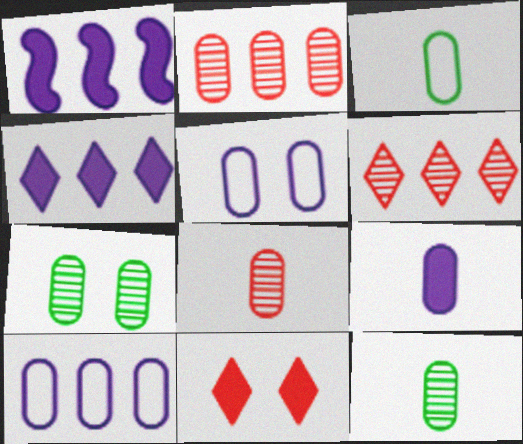[[3, 8, 9]]